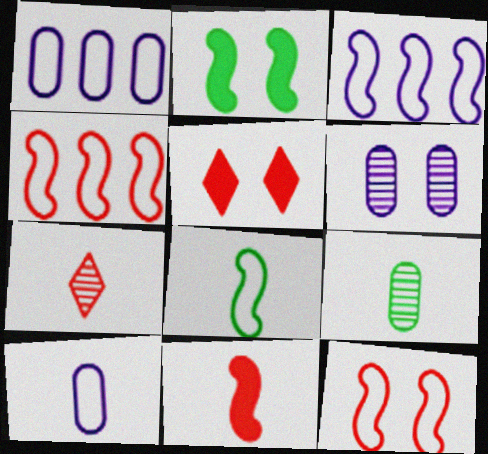[[1, 2, 7], 
[3, 5, 9], 
[3, 8, 12]]